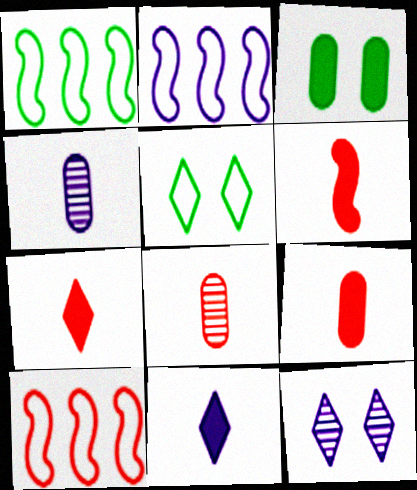[[1, 2, 10], 
[1, 9, 12], 
[6, 7, 9]]